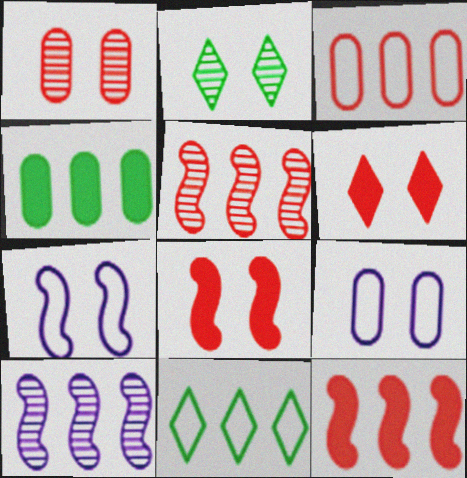[[2, 8, 9]]